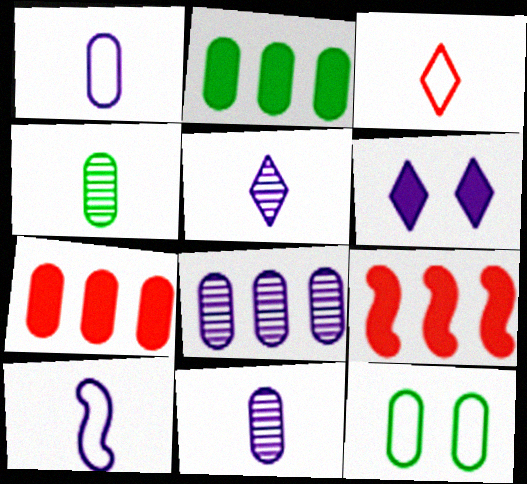[[2, 4, 12], 
[5, 9, 12], 
[6, 8, 10], 
[7, 11, 12]]